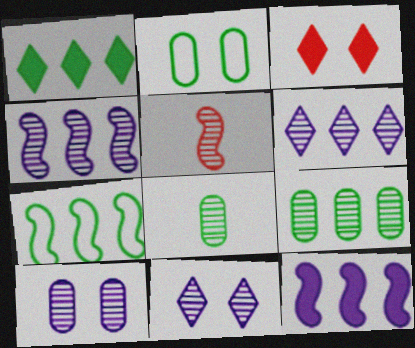[[1, 7, 9], 
[5, 9, 11]]